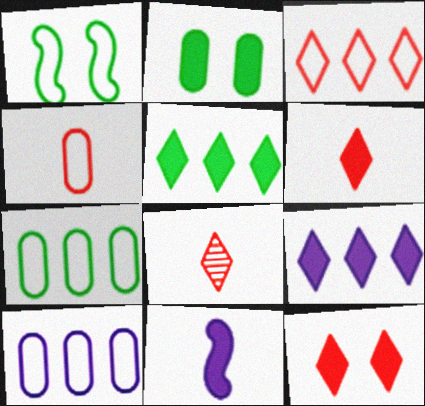[[3, 8, 12]]